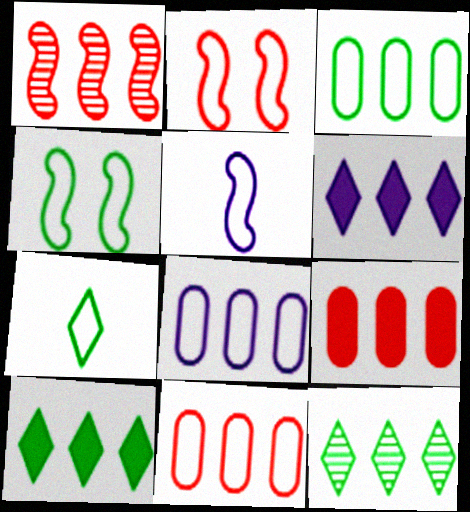[[1, 3, 6], 
[1, 8, 10], 
[2, 7, 8], 
[3, 4, 7], 
[3, 8, 11]]